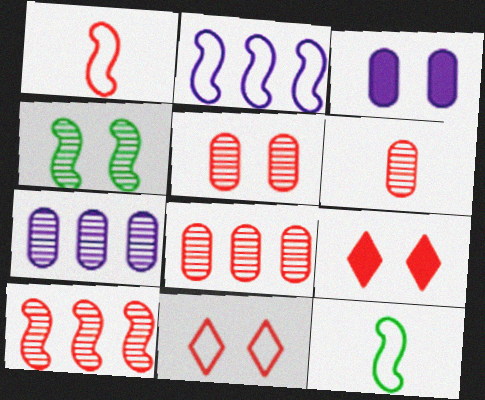[[1, 8, 9], 
[3, 4, 11], 
[5, 6, 8], 
[7, 9, 12]]